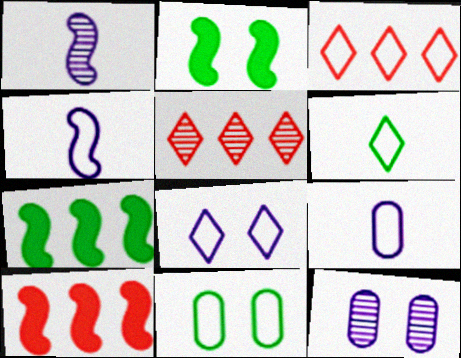[[2, 5, 9], 
[3, 4, 11], 
[3, 6, 8], 
[6, 10, 12]]